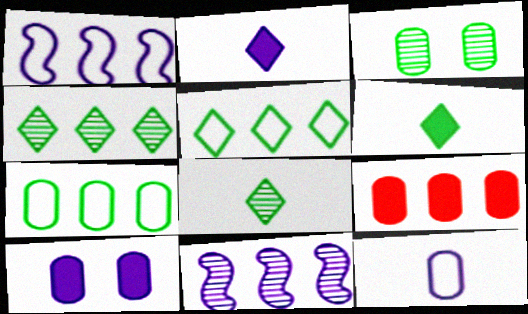[[1, 4, 9], 
[3, 9, 12], 
[5, 9, 11]]